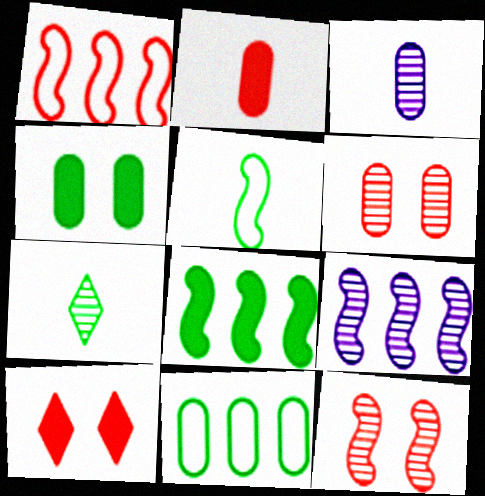[[1, 8, 9], 
[6, 7, 9]]